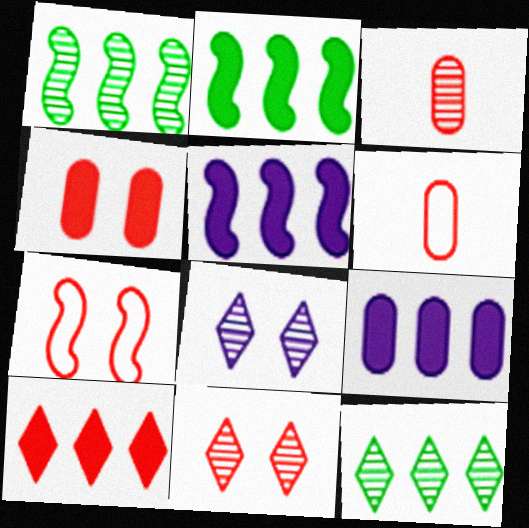[[1, 3, 8], 
[2, 6, 8], 
[2, 9, 10], 
[3, 7, 10], 
[4, 7, 11]]